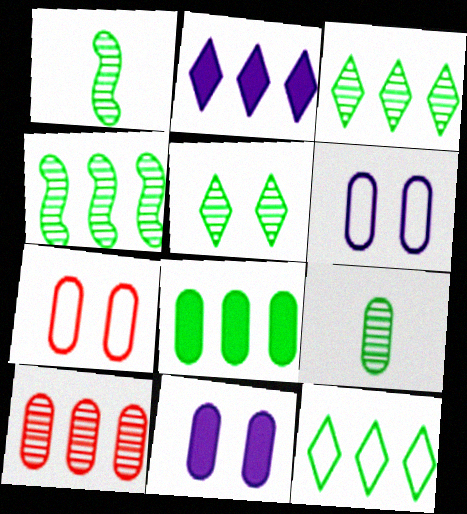[[1, 2, 7], 
[4, 5, 9], 
[4, 8, 12]]